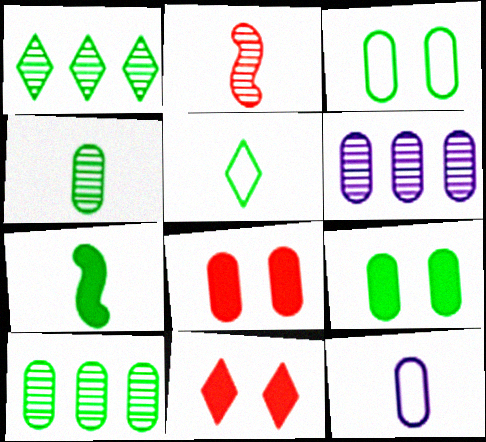[[1, 3, 7], 
[4, 5, 7], 
[8, 10, 12]]